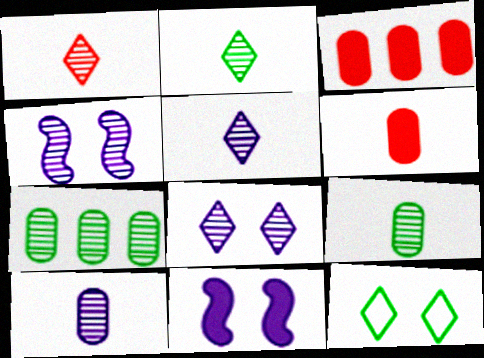[[1, 2, 5], 
[1, 4, 7]]